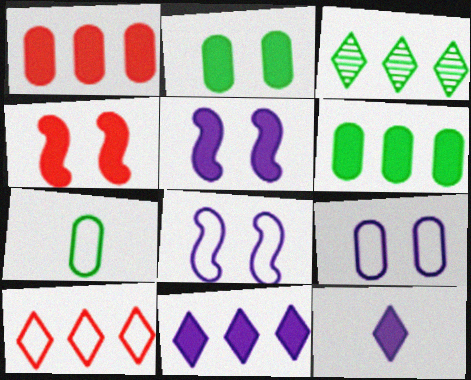[[3, 10, 11], 
[4, 6, 12], 
[7, 8, 10]]